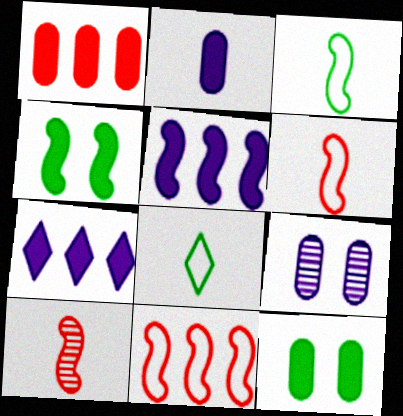[[1, 2, 12], 
[2, 8, 10]]